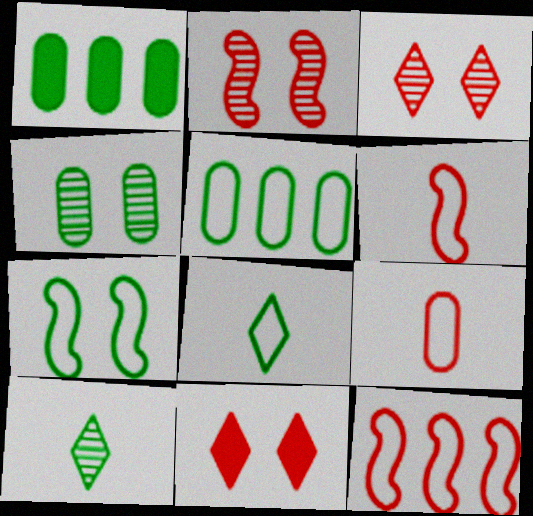[[1, 7, 10], 
[5, 7, 8]]